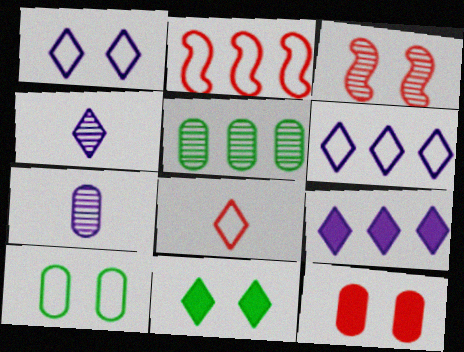[[1, 4, 9], 
[2, 5, 9], 
[2, 7, 11], 
[3, 4, 5]]